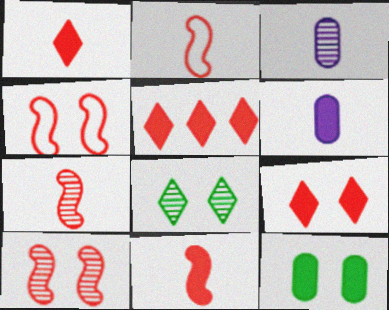[[1, 5, 9], 
[2, 7, 11]]